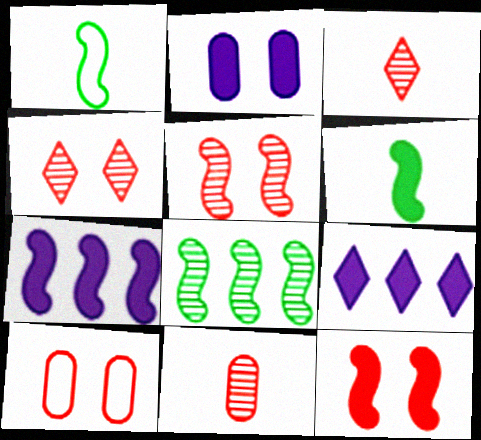[[1, 5, 7], 
[4, 10, 12], 
[6, 7, 12]]